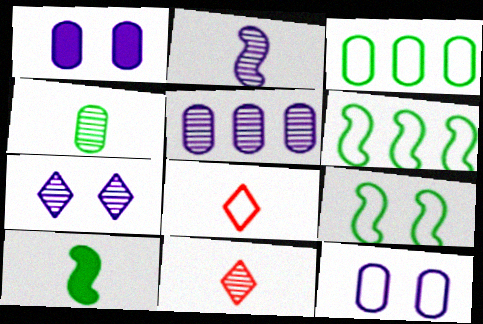[[1, 6, 11], 
[2, 4, 11], 
[2, 5, 7], 
[6, 8, 12]]